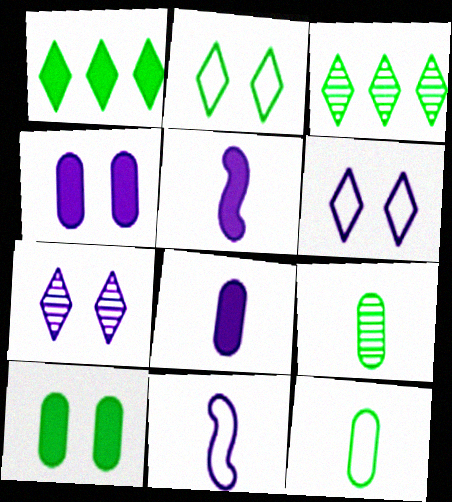[]